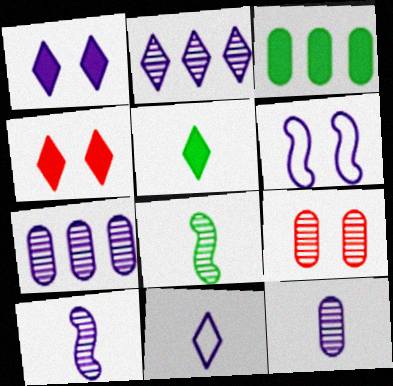[[1, 2, 11], 
[2, 8, 9]]